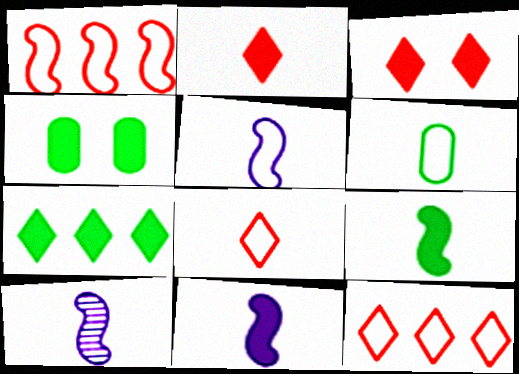[[2, 6, 10], 
[4, 7, 9], 
[4, 10, 12], 
[5, 6, 8], 
[5, 10, 11]]